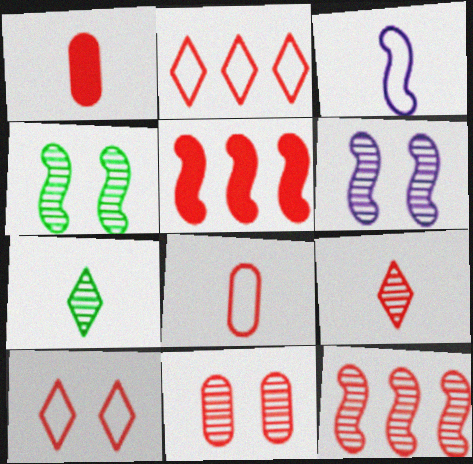[[1, 3, 7], 
[1, 10, 12], 
[3, 4, 5], 
[9, 11, 12]]